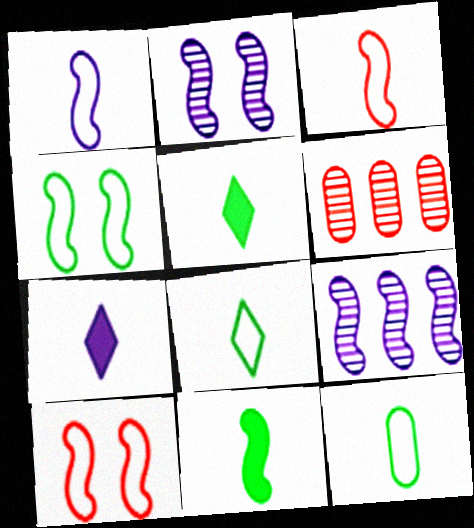[[4, 6, 7], 
[9, 10, 11]]